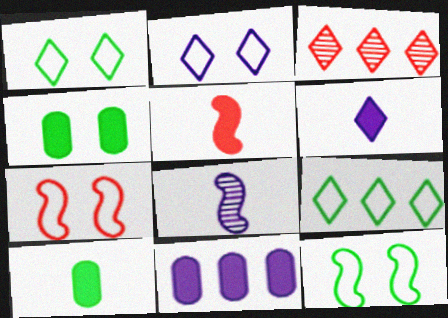[[1, 3, 6], 
[2, 8, 11], 
[5, 6, 10]]